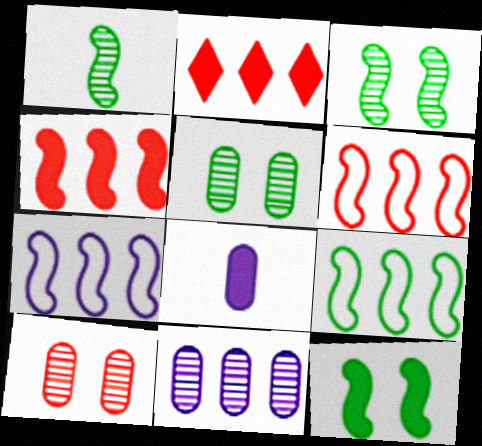[[1, 9, 12], 
[2, 8, 12], 
[2, 9, 11], 
[6, 7, 9]]